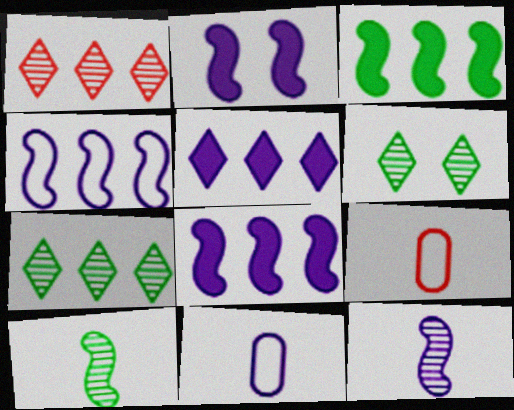[[2, 4, 12], 
[2, 7, 9], 
[6, 8, 9]]